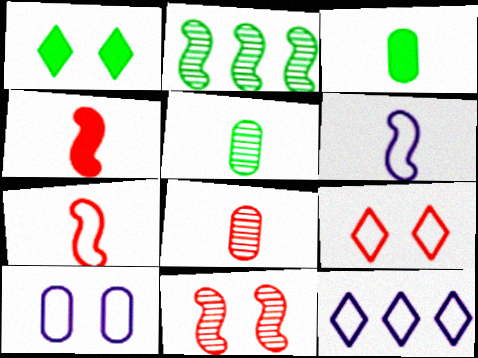[[1, 10, 11], 
[3, 11, 12], 
[6, 10, 12]]